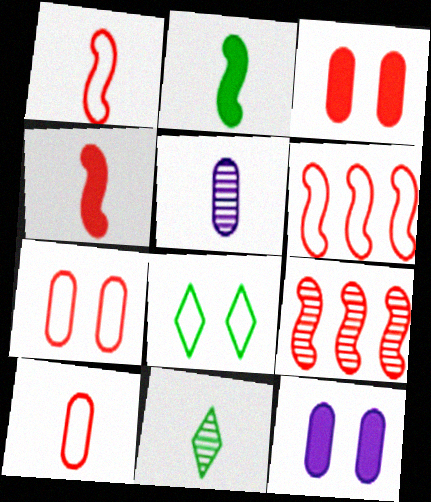[[6, 11, 12]]